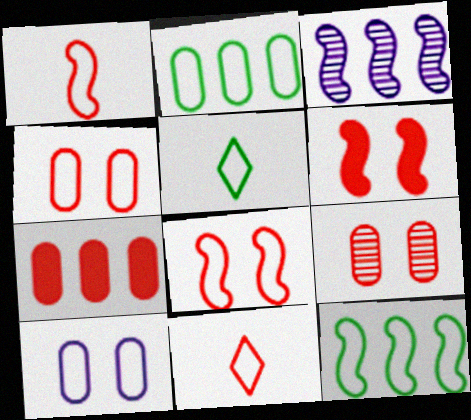[[10, 11, 12]]